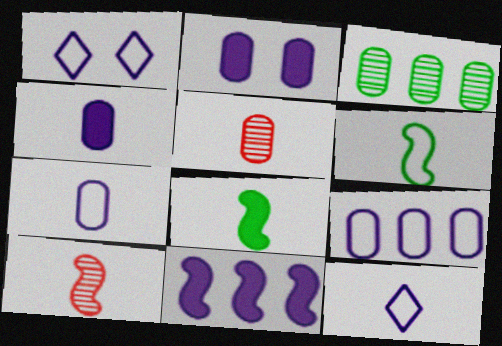[[5, 8, 12]]